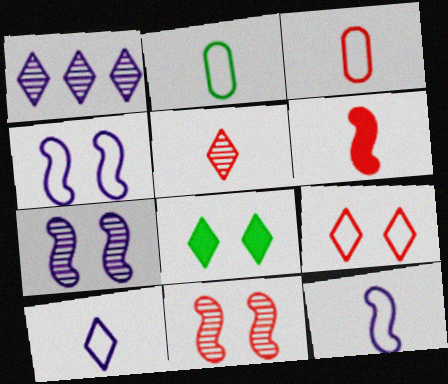[[3, 5, 6]]